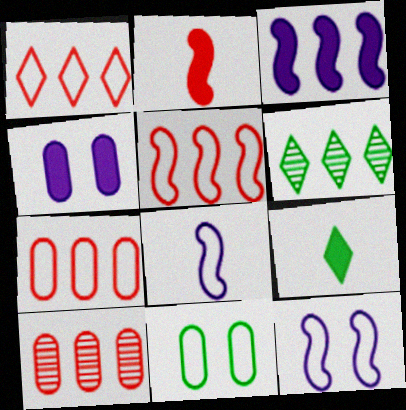[[1, 5, 7], 
[1, 8, 11], 
[3, 6, 7], 
[9, 10, 12]]